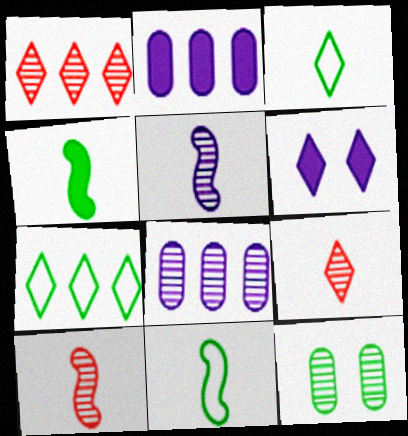[[1, 3, 6], 
[1, 5, 12], 
[4, 7, 12], 
[6, 7, 9]]